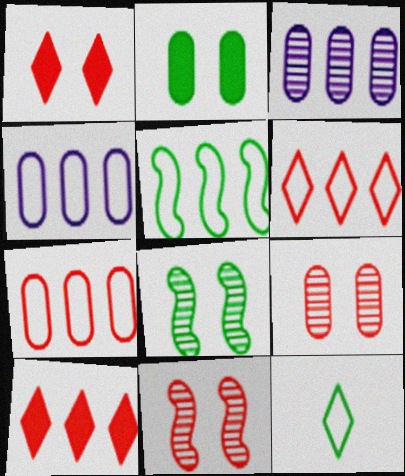[[3, 5, 10], 
[4, 5, 6]]